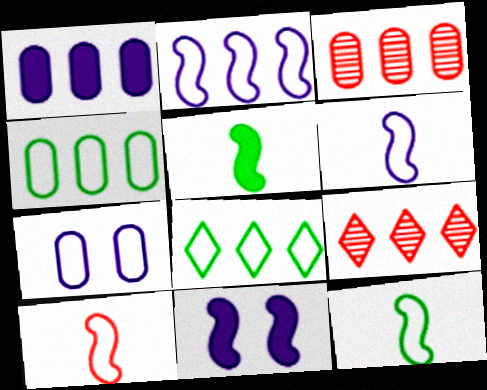[[1, 3, 4], 
[5, 7, 9], 
[6, 10, 12], 
[7, 8, 10]]